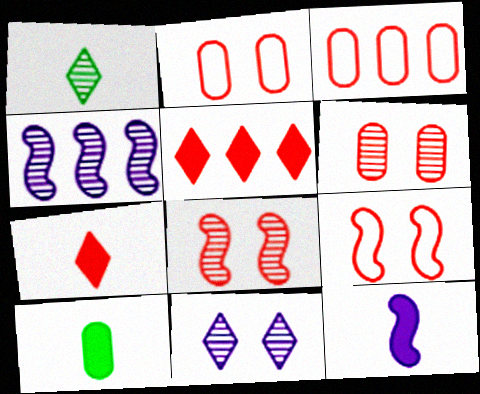[[1, 4, 6], 
[3, 7, 8], 
[7, 10, 12]]